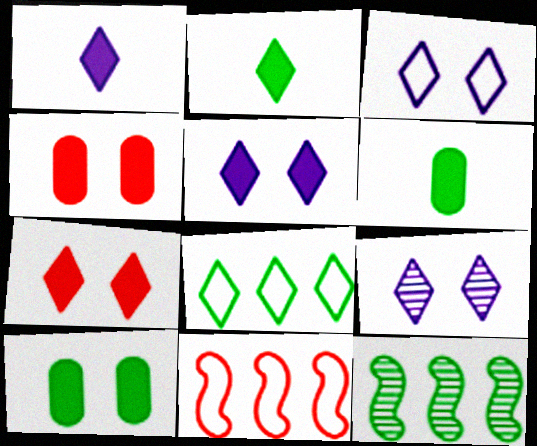[[3, 5, 9], 
[6, 9, 11]]